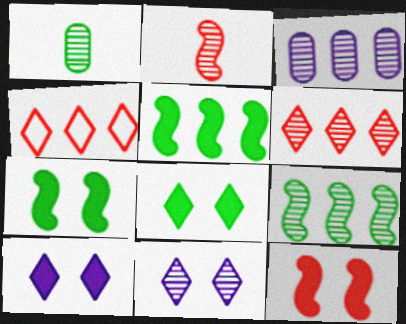[[3, 4, 5], 
[3, 6, 9]]